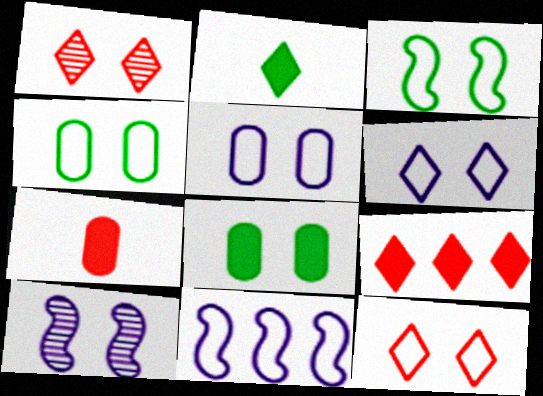[[3, 5, 12], 
[8, 10, 12]]